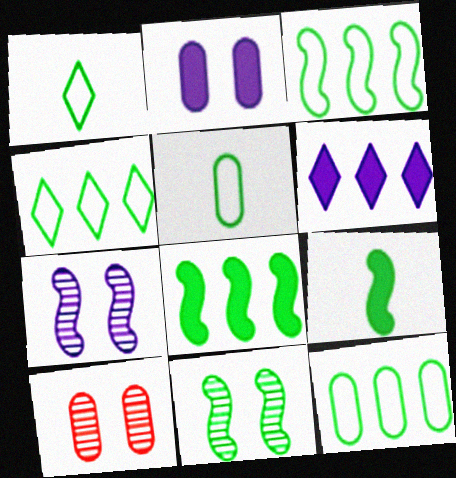[[3, 4, 12], 
[3, 9, 11]]